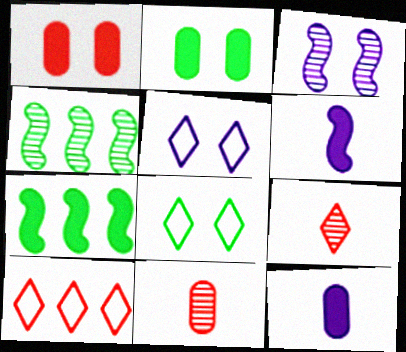[[1, 3, 8], 
[5, 7, 11]]